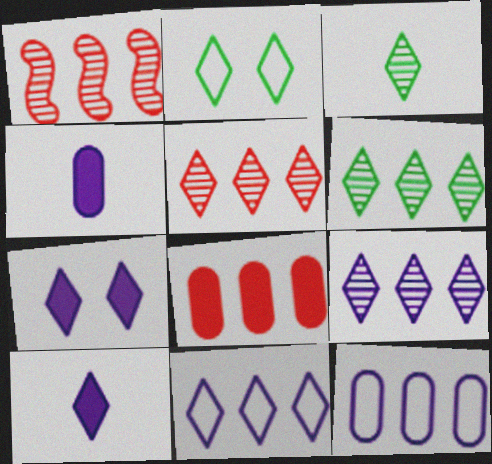[[1, 2, 4], 
[2, 5, 10], 
[5, 6, 9]]